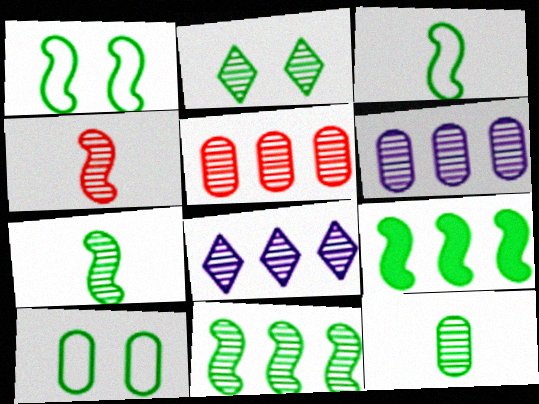[[1, 7, 9], 
[2, 4, 6], 
[2, 11, 12], 
[5, 8, 11]]